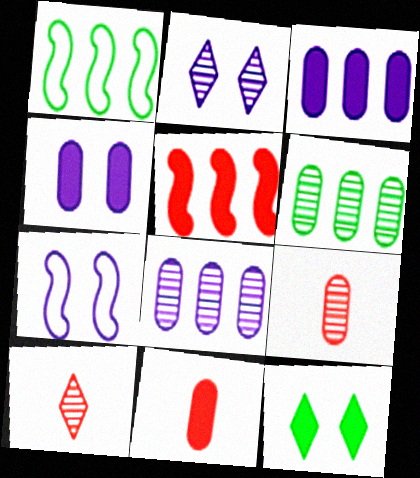[[1, 2, 11], 
[1, 4, 10], 
[2, 4, 7]]